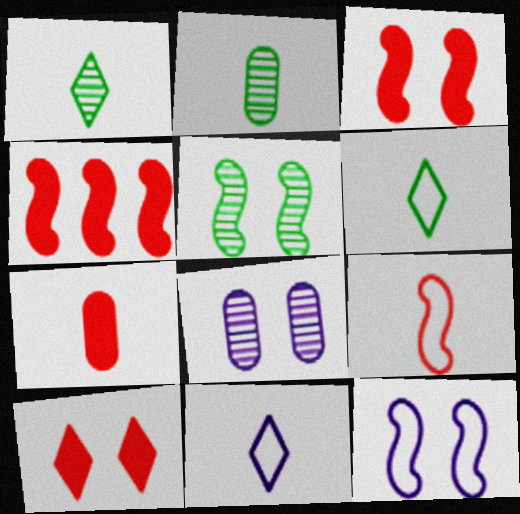[[3, 5, 12], 
[4, 6, 8], 
[4, 7, 10]]